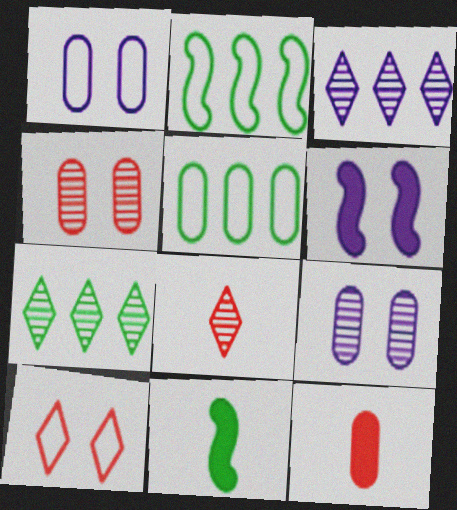[[5, 6, 8], 
[5, 9, 12]]